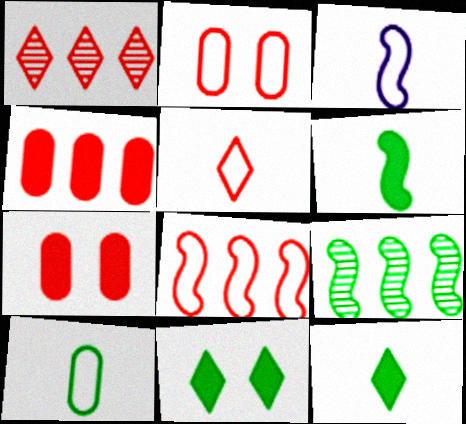[[1, 4, 8], 
[2, 5, 8], 
[3, 5, 10], 
[9, 10, 11]]